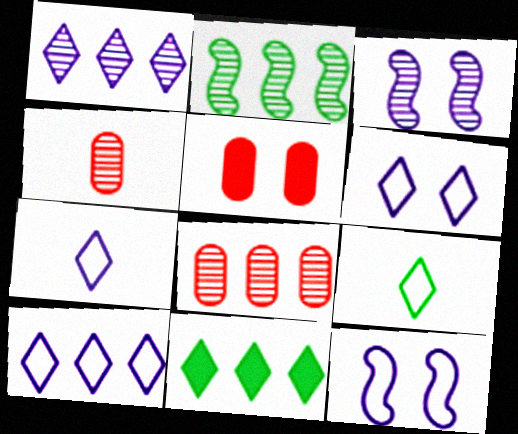[[1, 2, 8], 
[2, 5, 7], 
[4, 11, 12], 
[6, 7, 10]]